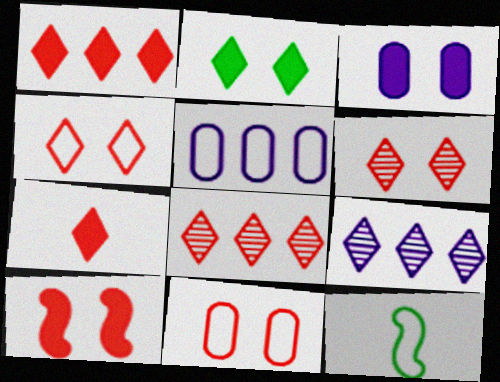[[2, 3, 10], 
[3, 8, 12], 
[4, 5, 12], 
[4, 7, 8], 
[6, 10, 11]]